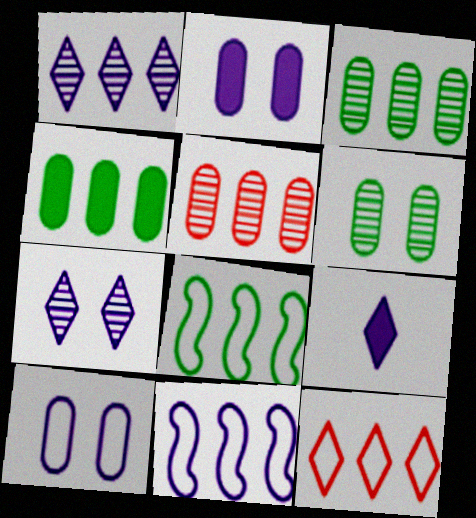[]